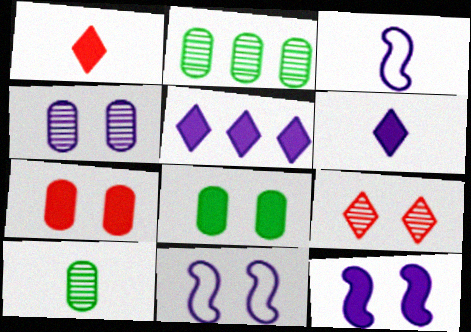[[1, 2, 11], 
[1, 3, 10], 
[3, 4, 5], 
[8, 9, 11]]